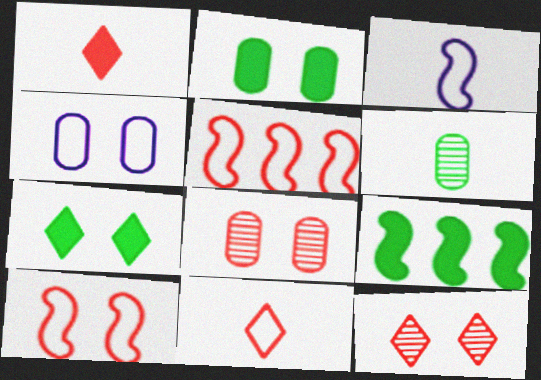[[1, 3, 6], 
[1, 5, 8], 
[2, 4, 8]]